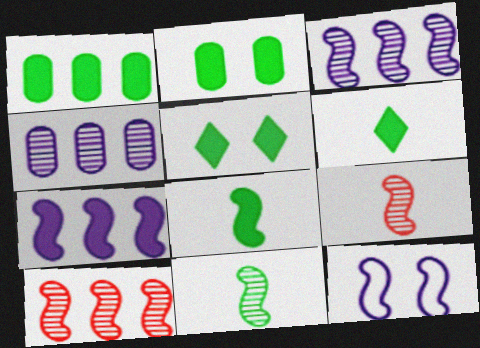[[1, 5, 8], 
[8, 10, 12]]